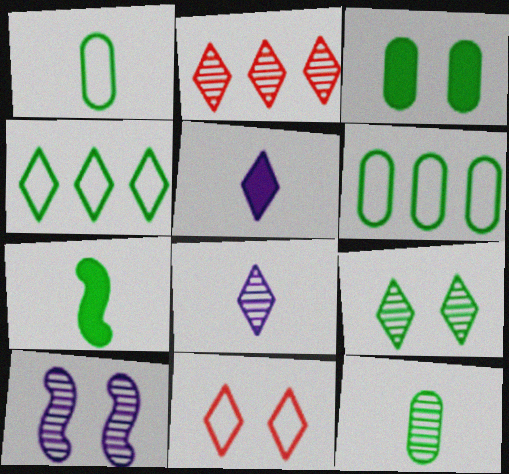[[2, 8, 9], 
[2, 10, 12], 
[3, 6, 12], 
[3, 10, 11], 
[6, 7, 9]]